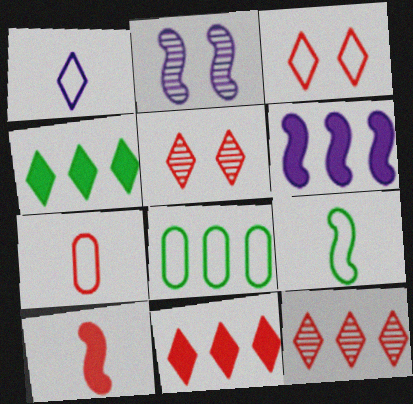[[1, 4, 5], 
[1, 7, 9], 
[2, 4, 7], 
[6, 8, 12]]